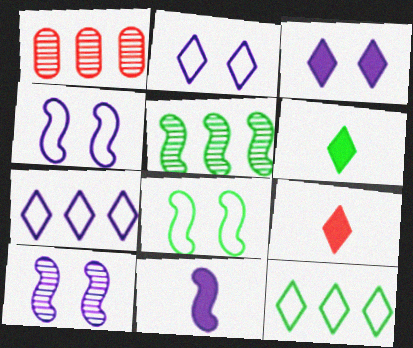[[1, 4, 6]]